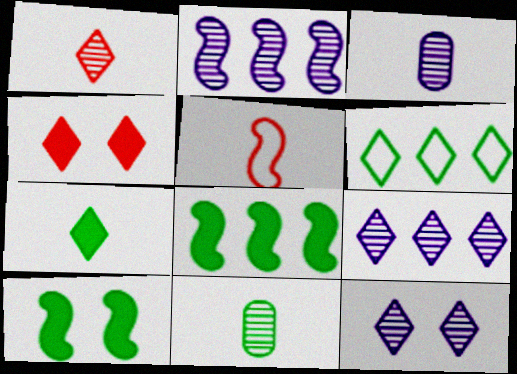[[2, 3, 12], 
[2, 5, 10], 
[3, 5, 7], 
[6, 10, 11]]